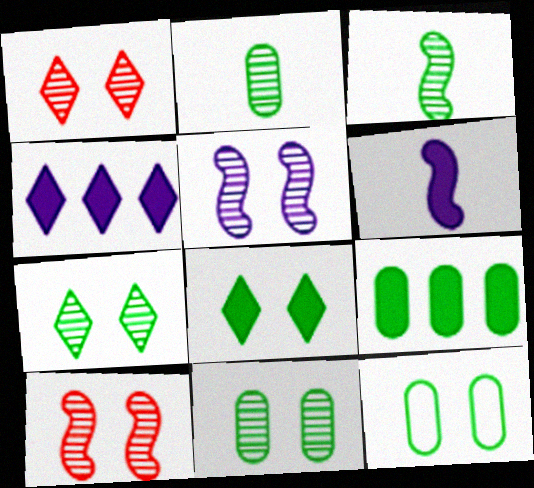[[1, 5, 11], 
[2, 9, 12]]